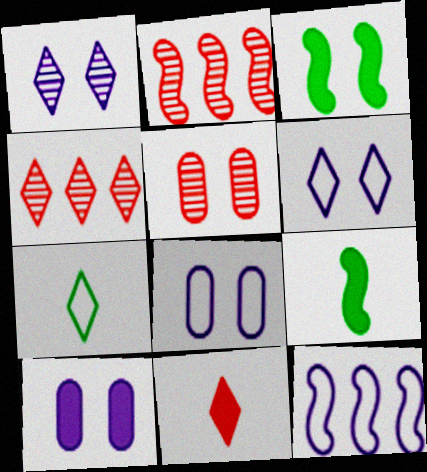[[2, 7, 10], 
[3, 5, 6], 
[4, 8, 9]]